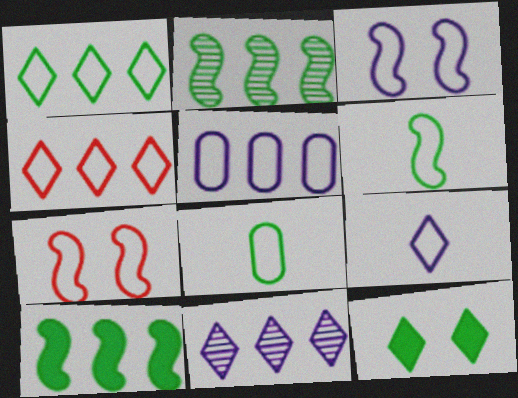[[2, 8, 12], 
[3, 4, 8], 
[3, 5, 9]]